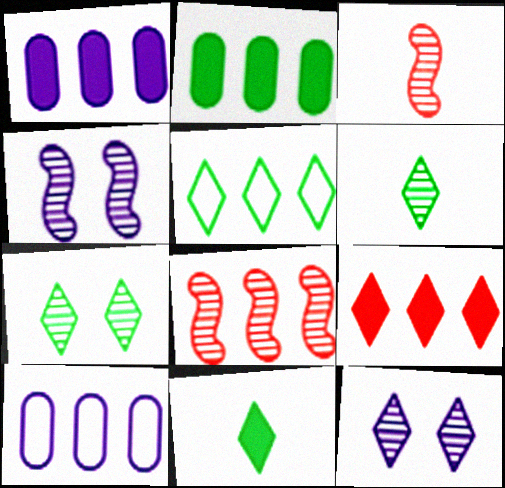[[1, 5, 8], 
[5, 7, 11]]